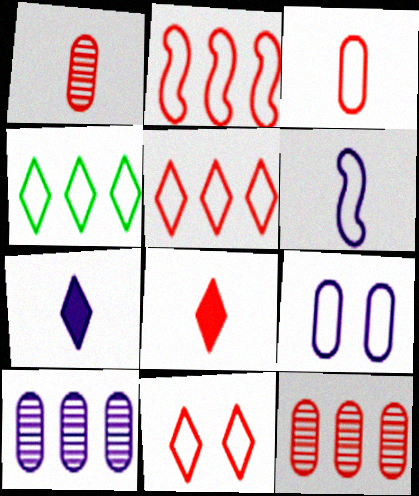[[2, 3, 11]]